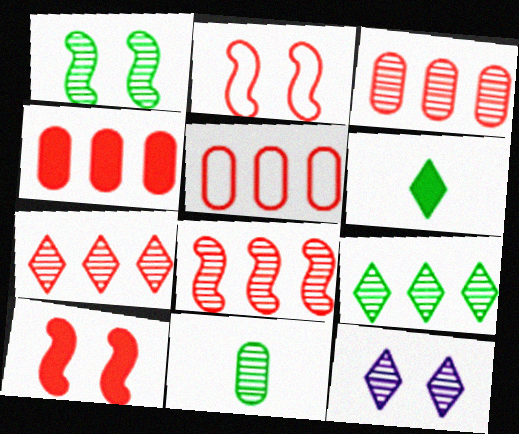[[1, 9, 11], 
[3, 4, 5], 
[3, 7, 8], 
[8, 11, 12]]